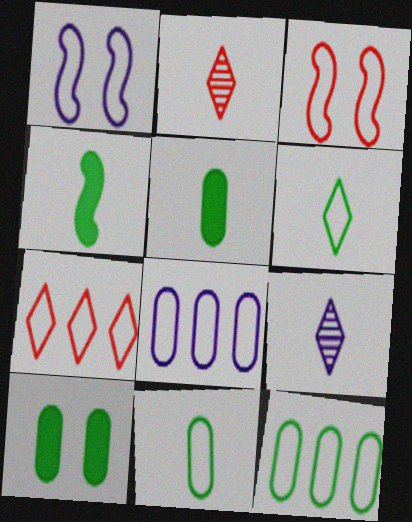[[1, 7, 11], 
[3, 6, 8]]